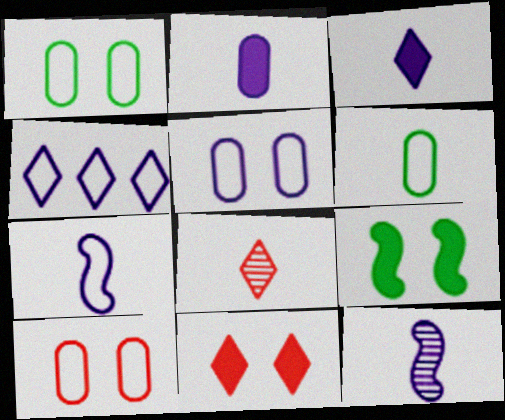[[1, 5, 10], 
[4, 5, 7]]